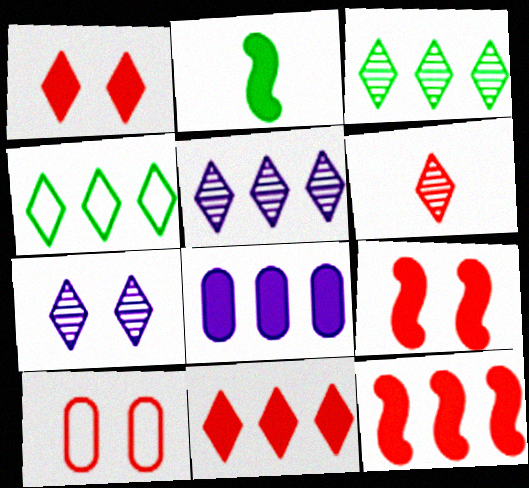[[1, 2, 8], 
[2, 5, 10], 
[3, 6, 7], 
[4, 5, 11], 
[6, 10, 12]]